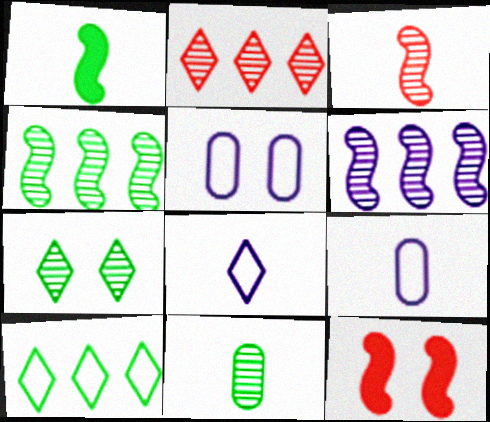[[1, 2, 5], 
[4, 7, 11], 
[5, 7, 12]]